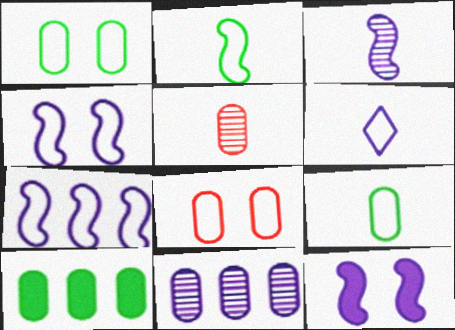[[3, 7, 12], 
[6, 11, 12]]